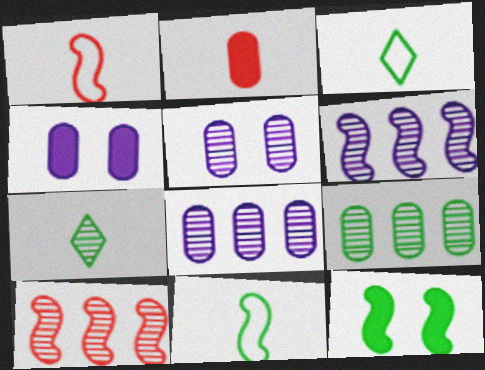[[1, 6, 12], 
[3, 4, 10], 
[3, 9, 12], 
[5, 7, 10]]